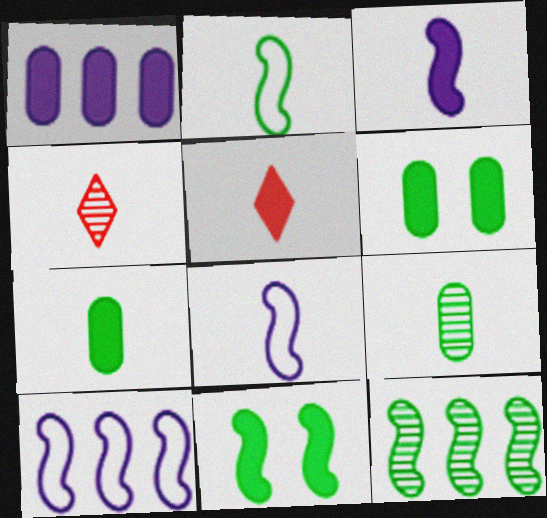[[1, 5, 11], 
[2, 11, 12], 
[3, 5, 7], 
[4, 6, 10], 
[4, 7, 8], 
[5, 8, 9]]